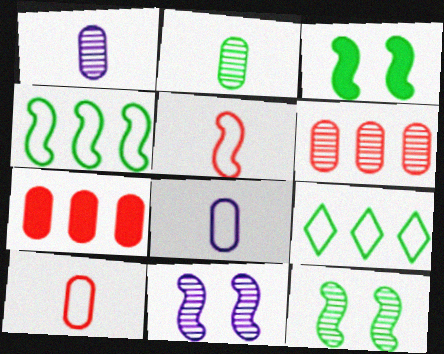[[2, 3, 9]]